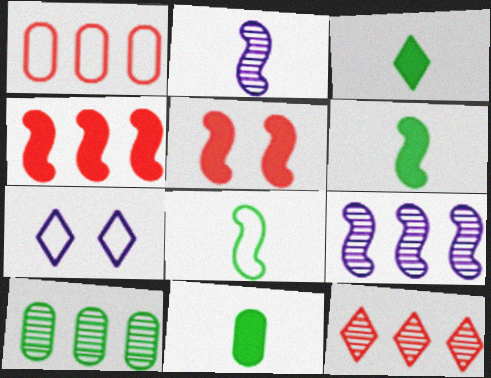[[1, 4, 12], 
[1, 7, 8], 
[3, 6, 11], 
[3, 7, 12], 
[5, 8, 9], 
[9, 10, 12]]